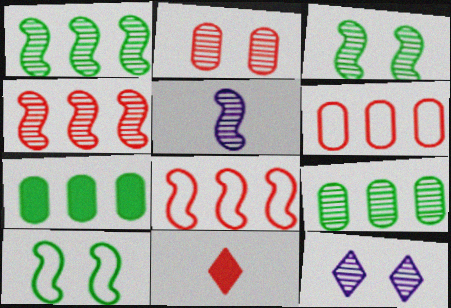[[2, 3, 12], 
[2, 8, 11], 
[3, 4, 5]]